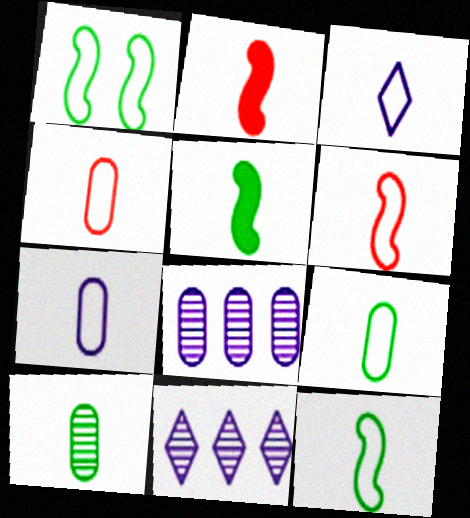[[2, 3, 10], 
[3, 4, 12], 
[3, 6, 9], 
[4, 7, 9]]